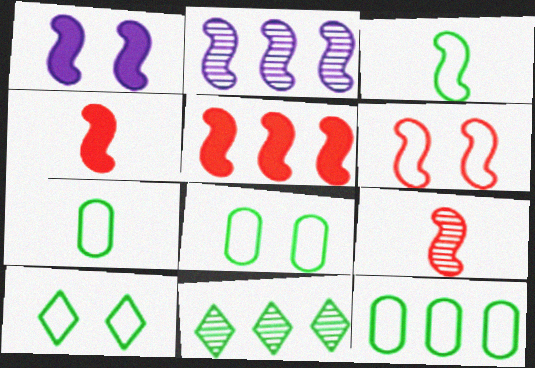[[3, 10, 12], 
[5, 6, 9], 
[7, 8, 12]]